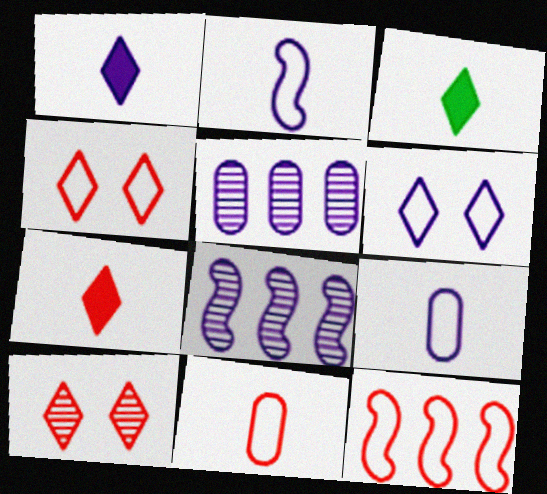[[1, 3, 7], 
[4, 11, 12]]